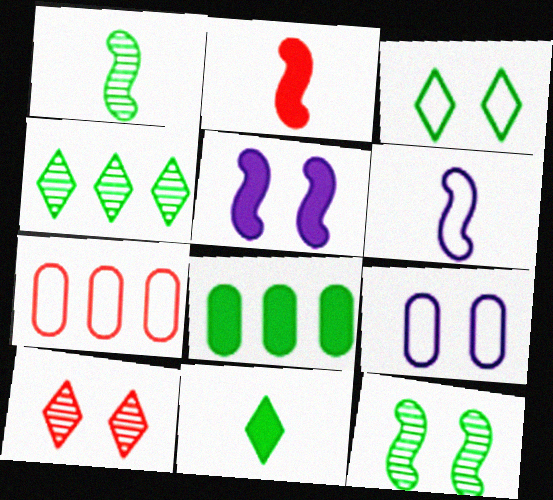[[1, 2, 6], 
[1, 3, 8], 
[2, 4, 9], 
[2, 7, 10], 
[3, 4, 11], 
[3, 6, 7], 
[6, 8, 10]]